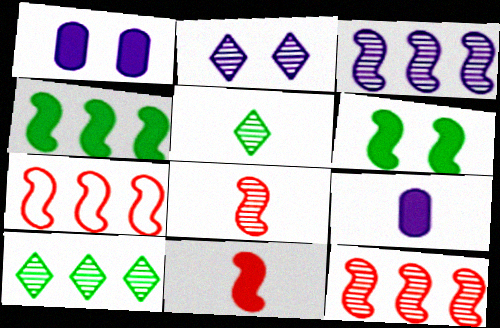[[1, 5, 7], 
[3, 4, 7]]